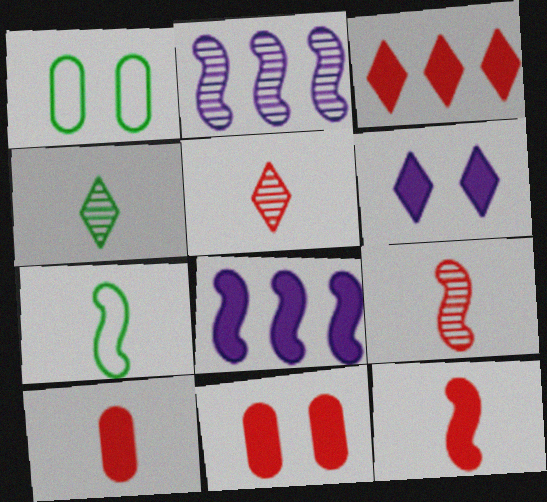[[1, 5, 8], 
[3, 11, 12]]